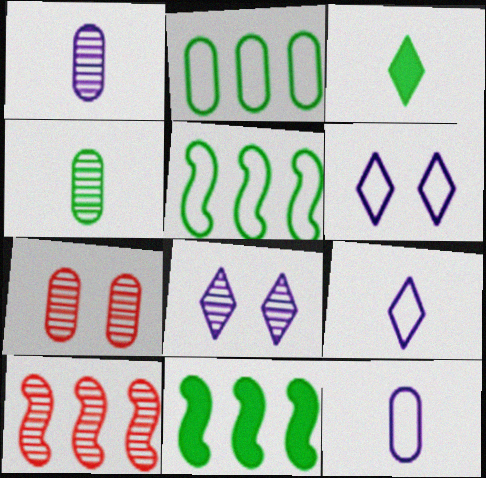[[4, 8, 10], 
[7, 9, 11]]